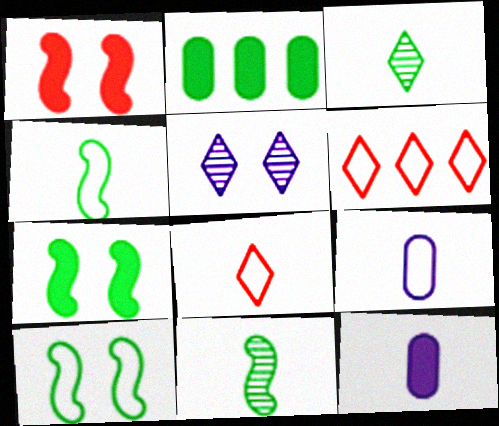[[2, 3, 10], 
[4, 8, 9], 
[6, 9, 10], 
[8, 11, 12]]